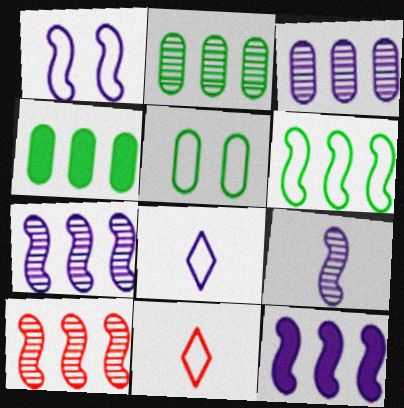[[1, 9, 12], 
[6, 10, 12]]